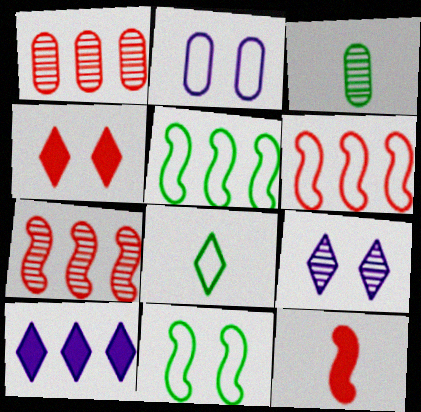[[1, 5, 10], 
[2, 6, 8], 
[3, 7, 9]]